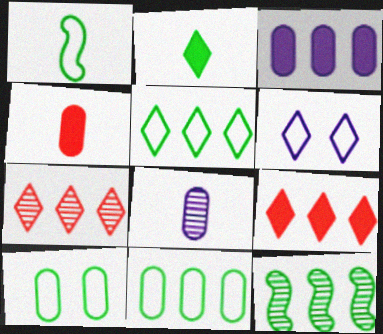[[1, 5, 10], 
[2, 6, 7], 
[2, 10, 12], 
[4, 6, 12]]